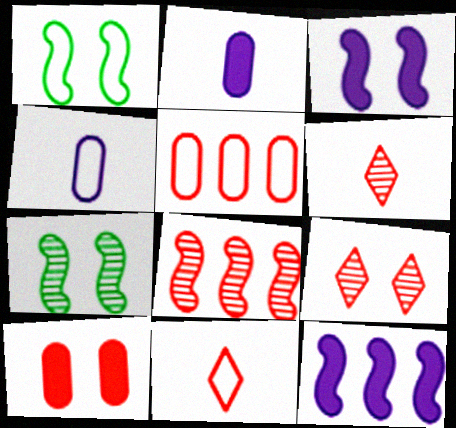[[8, 10, 11]]